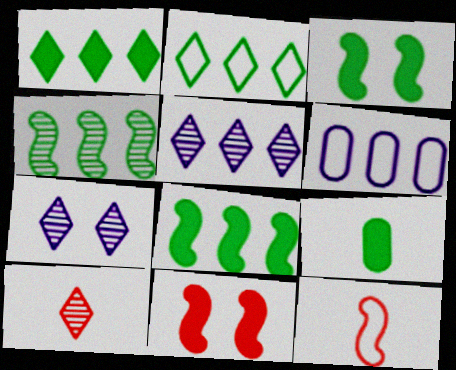[[1, 3, 9], 
[3, 6, 10]]